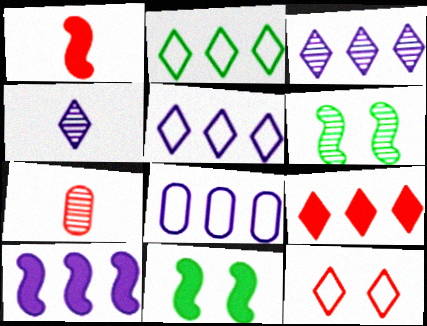[[1, 10, 11], 
[2, 3, 9], 
[3, 6, 7], 
[3, 8, 10], 
[5, 7, 11]]